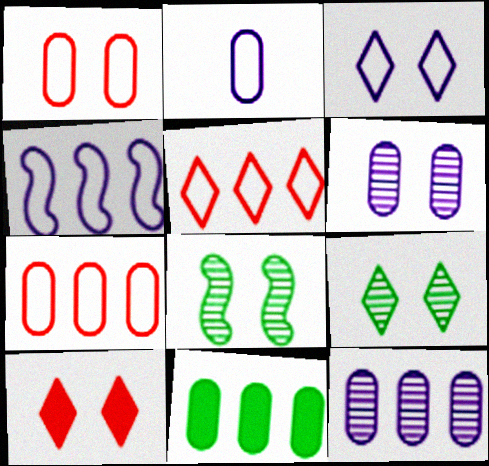[[2, 3, 4], 
[3, 9, 10], 
[7, 11, 12]]